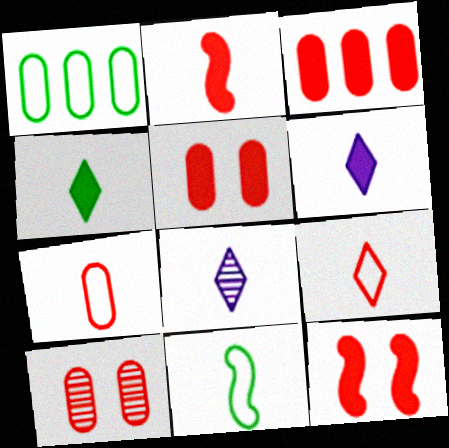[[1, 8, 12], 
[3, 7, 10], 
[4, 8, 9]]